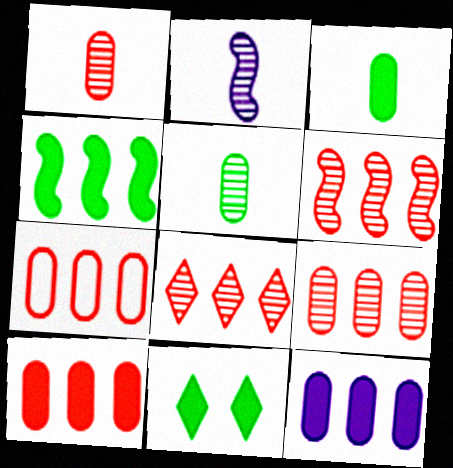[[2, 7, 11], 
[3, 4, 11], 
[6, 8, 9], 
[7, 9, 10]]